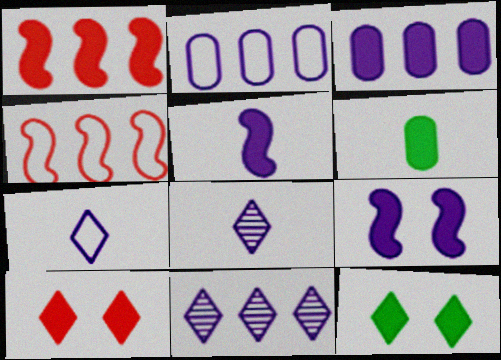[[2, 8, 9]]